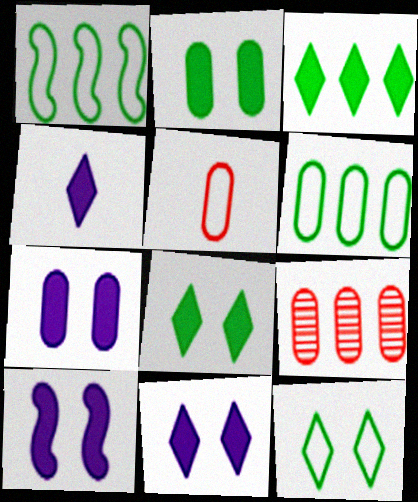[[7, 10, 11]]